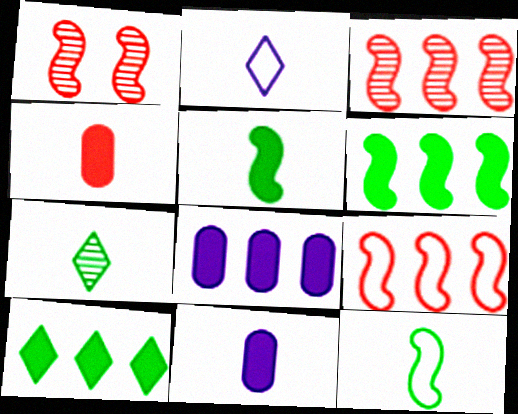[]